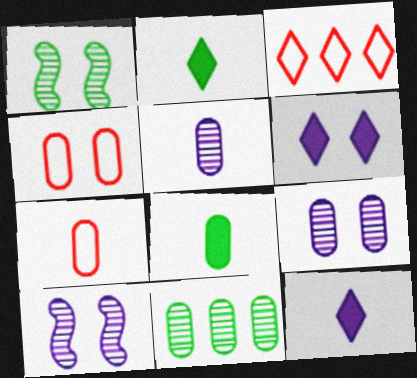[[1, 4, 6], 
[3, 8, 10], 
[5, 7, 8]]